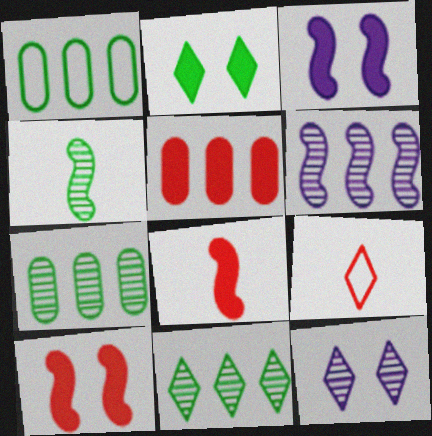[[1, 2, 4], 
[1, 8, 12], 
[3, 7, 9]]